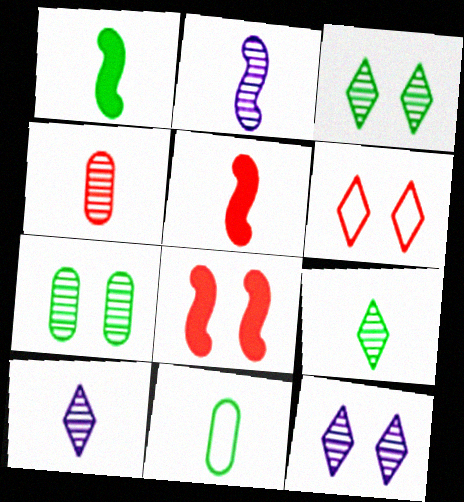[[1, 9, 11], 
[2, 4, 9], 
[5, 10, 11]]